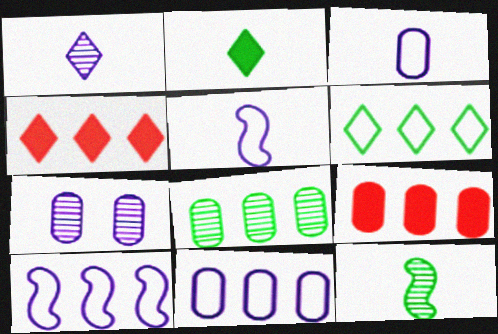[[4, 8, 10], 
[8, 9, 11]]